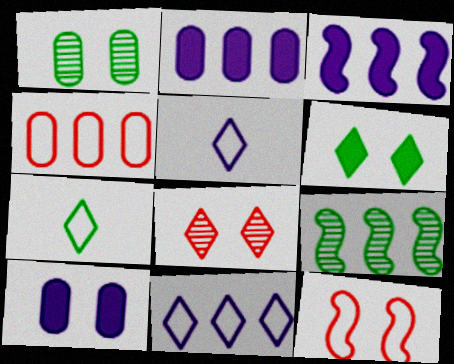[]